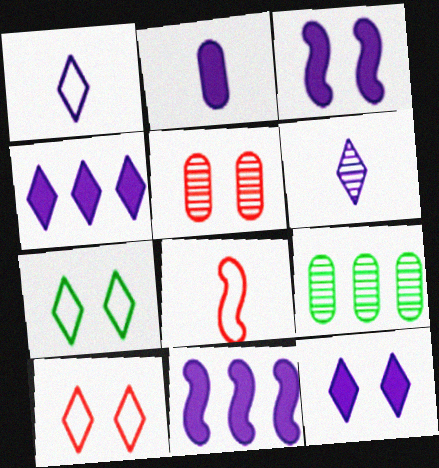[[2, 3, 4], 
[2, 11, 12], 
[3, 5, 7], 
[8, 9, 12]]